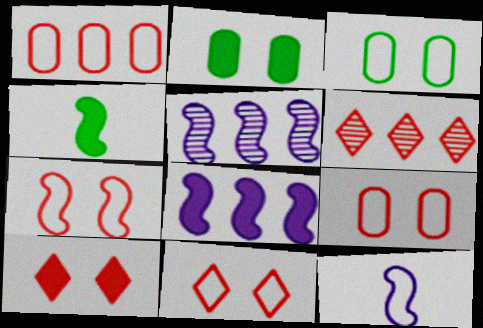[[2, 6, 12], 
[4, 5, 7], 
[7, 9, 11]]